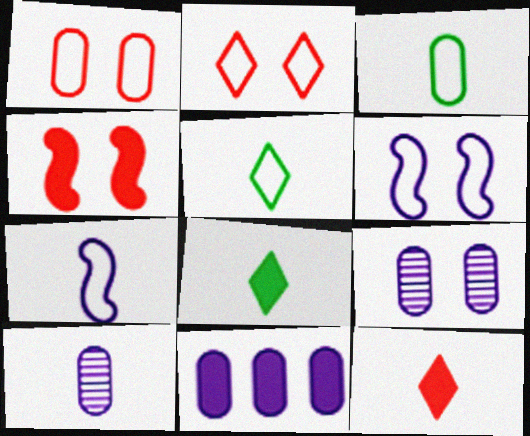[[4, 8, 11]]